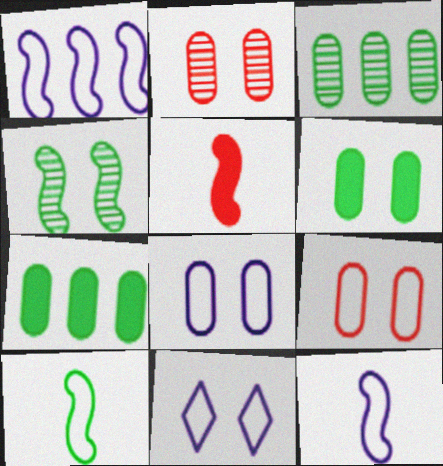[[1, 4, 5], 
[2, 6, 8], 
[3, 5, 11]]